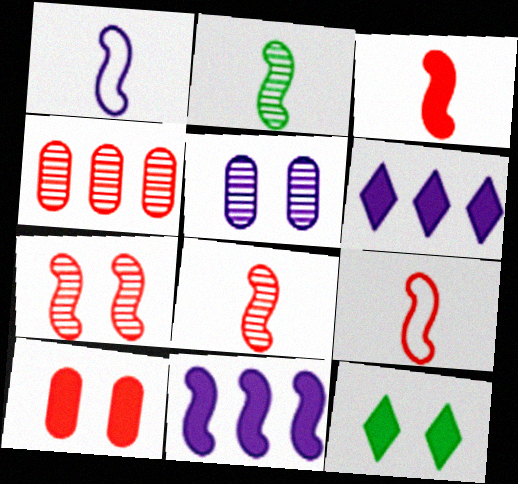[[1, 2, 3], 
[1, 4, 12], 
[1, 5, 6], 
[3, 8, 9]]